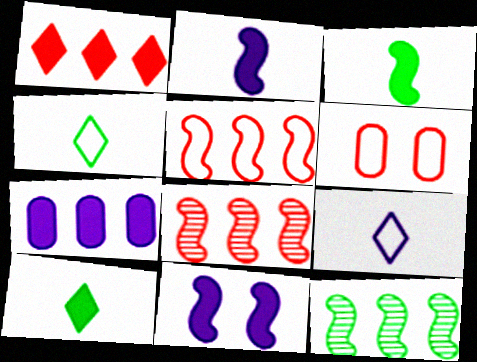[]